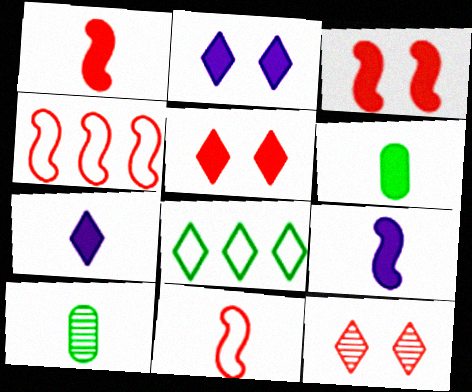[[1, 6, 7], 
[2, 4, 10], 
[7, 8, 12], 
[7, 10, 11]]